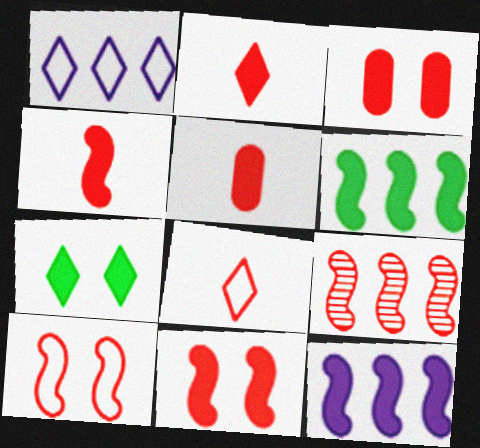[[2, 4, 5], 
[3, 8, 9], 
[4, 9, 10], 
[5, 7, 12]]